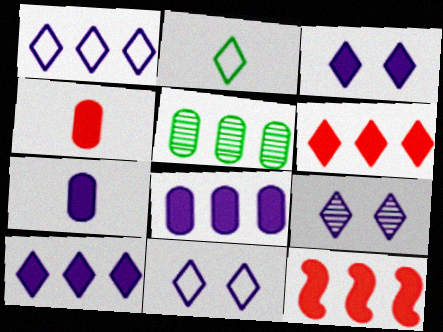[[1, 5, 12], 
[2, 6, 9], 
[3, 9, 11]]